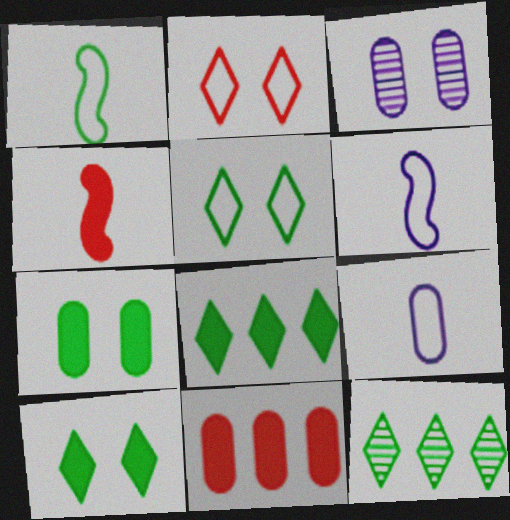[[1, 7, 12]]